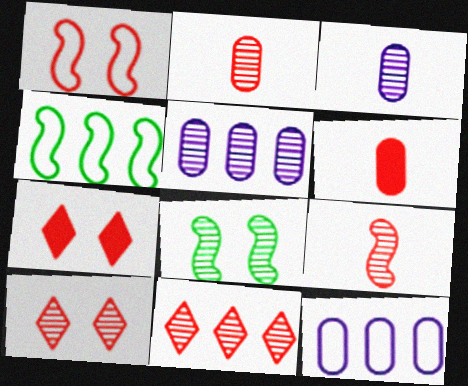[[1, 6, 11], 
[3, 4, 7], 
[3, 8, 11]]